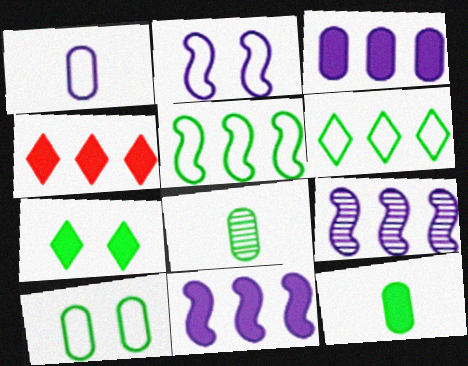[[2, 4, 8], 
[5, 7, 8]]